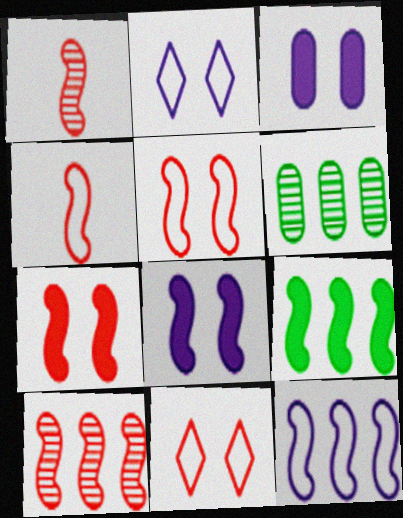[[4, 7, 10], 
[9, 10, 12]]